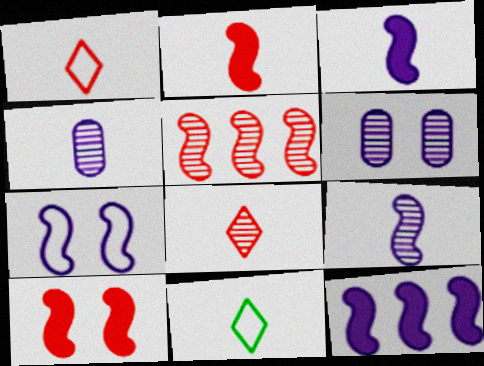[[2, 4, 11], 
[7, 9, 12]]